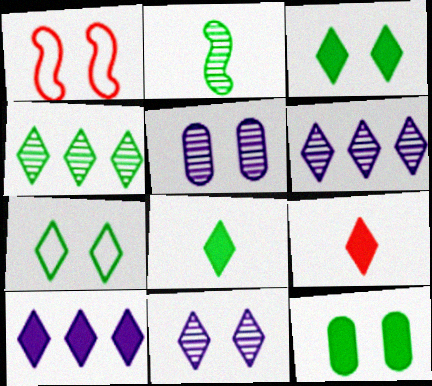[[1, 3, 5], 
[1, 11, 12], 
[3, 9, 10], 
[4, 7, 8], 
[6, 7, 9]]